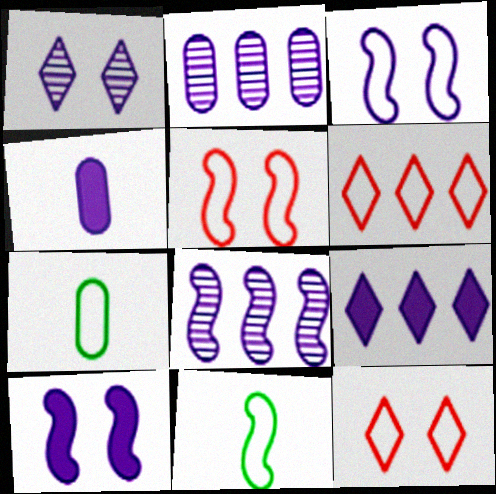[[3, 6, 7], 
[4, 9, 10]]